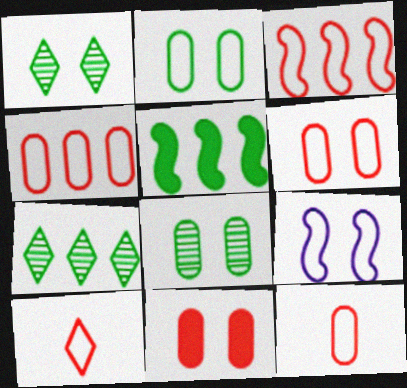[[1, 9, 11], 
[3, 6, 10], 
[4, 6, 12]]